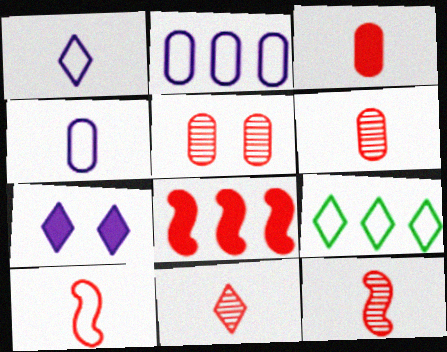[[3, 10, 11], 
[6, 11, 12], 
[7, 9, 11]]